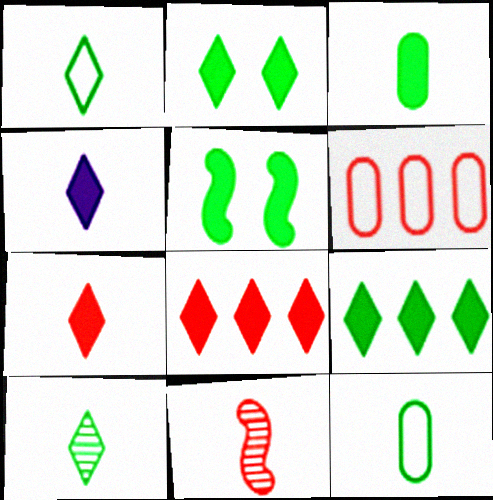[[2, 4, 8], 
[3, 5, 9], 
[4, 11, 12]]